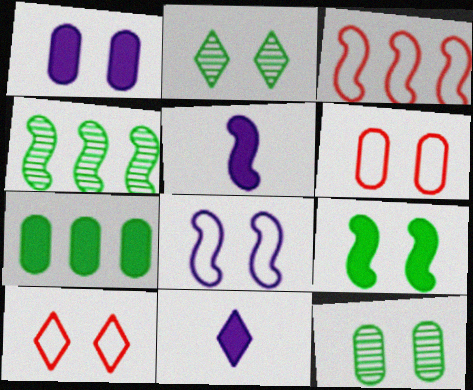[[1, 6, 12], 
[3, 11, 12], 
[4, 6, 11]]